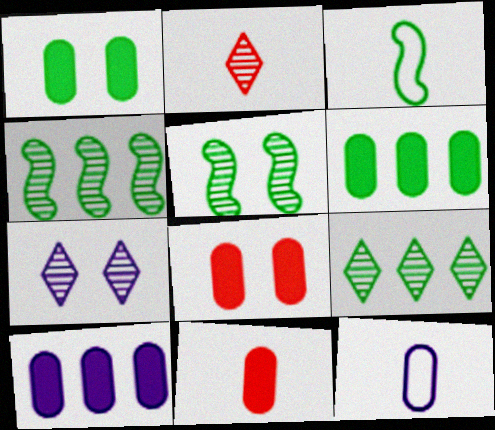[[1, 3, 9], 
[1, 10, 11], 
[2, 7, 9]]